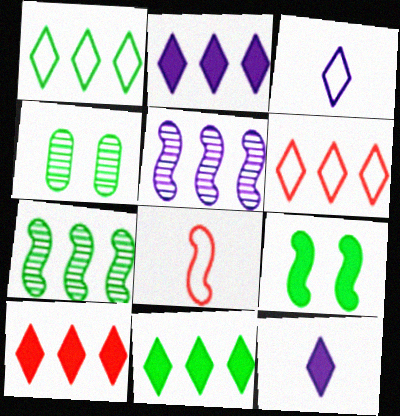[[2, 4, 8], 
[2, 10, 11], 
[5, 8, 9]]